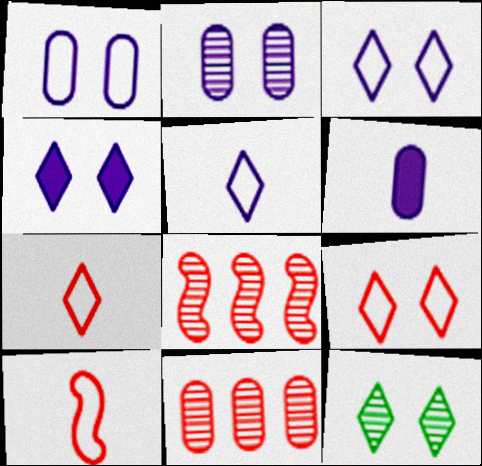[[4, 9, 12]]